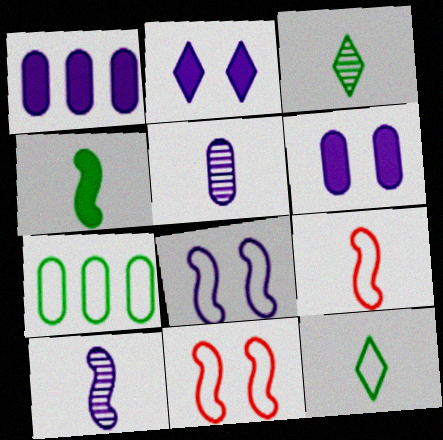[[1, 3, 11], 
[4, 9, 10]]